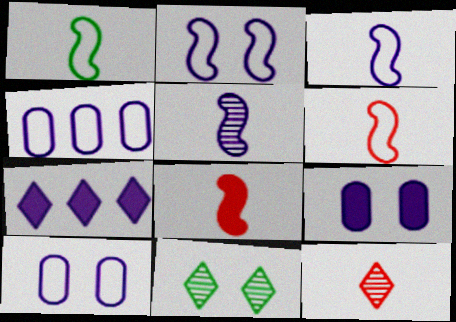[[1, 3, 6], 
[1, 5, 8], 
[4, 8, 11], 
[5, 7, 10]]